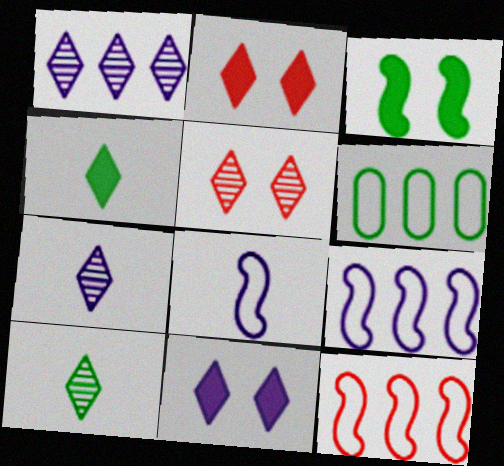[[1, 5, 10], 
[3, 6, 10]]